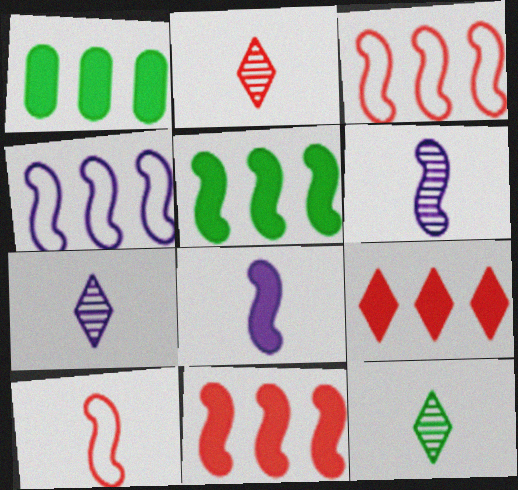[[2, 7, 12]]